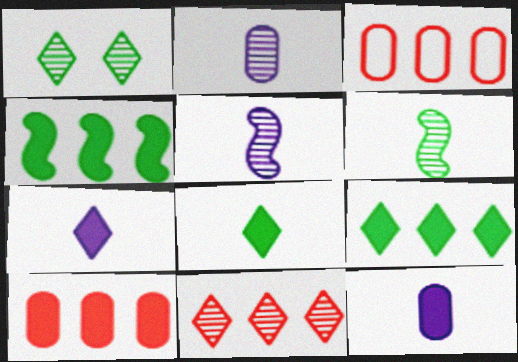[]